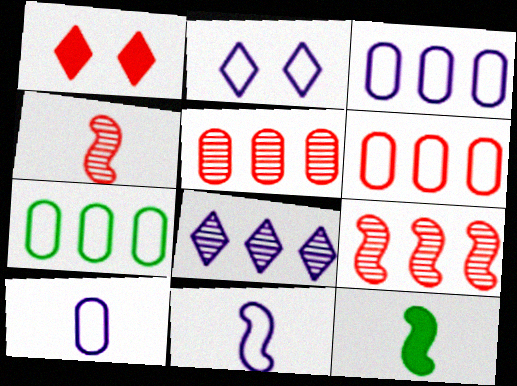[[1, 4, 6], 
[2, 3, 11], 
[2, 5, 12], 
[3, 6, 7], 
[4, 11, 12]]